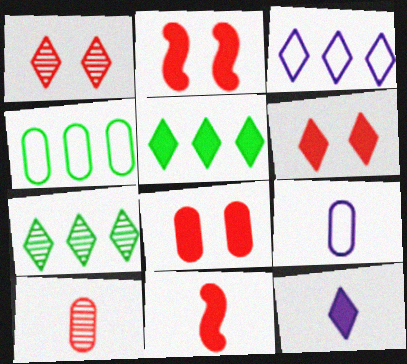[[2, 6, 8], 
[2, 7, 9], 
[5, 6, 12]]